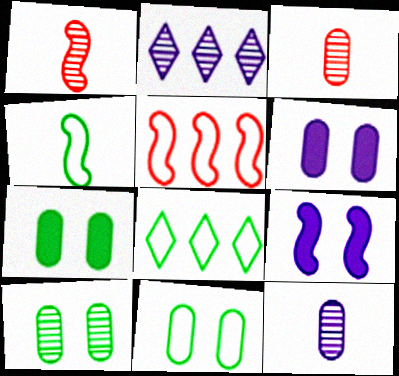[[1, 2, 10], 
[1, 6, 8], 
[3, 8, 9], 
[4, 8, 11], 
[7, 10, 11]]